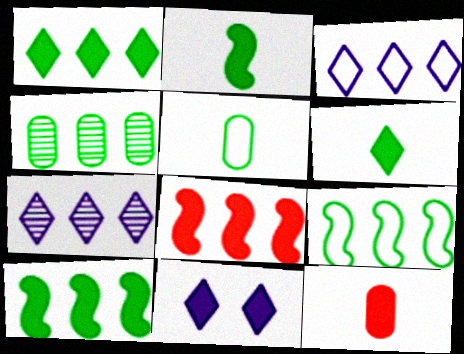[[1, 4, 9], 
[3, 4, 8], 
[10, 11, 12]]